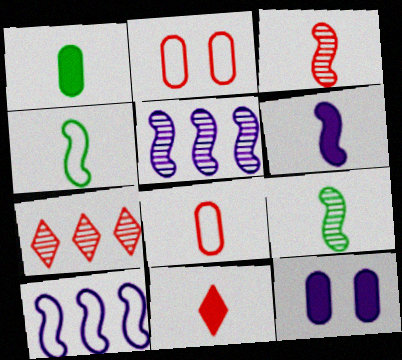[[1, 6, 11], 
[3, 4, 6], 
[3, 8, 11], 
[4, 7, 12]]